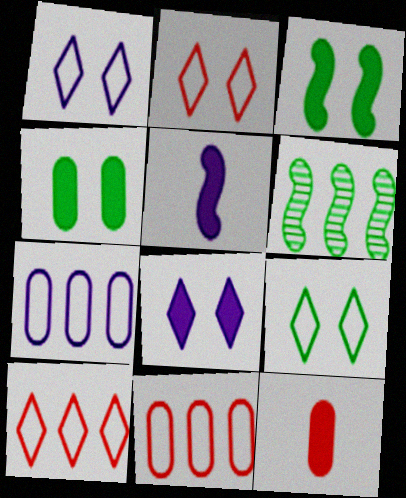[[1, 2, 9], 
[1, 6, 12]]